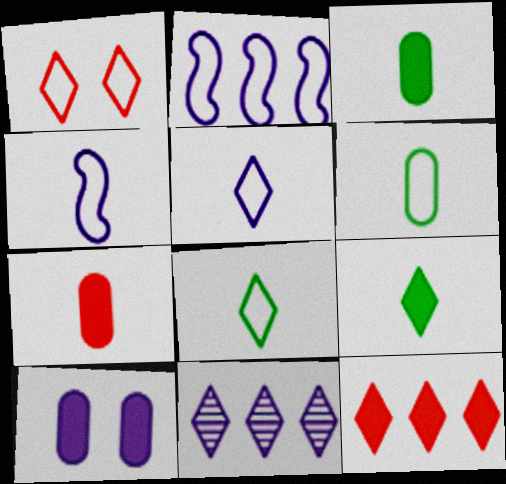[[1, 2, 6], 
[1, 9, 11], 
[4, 10, 11]]